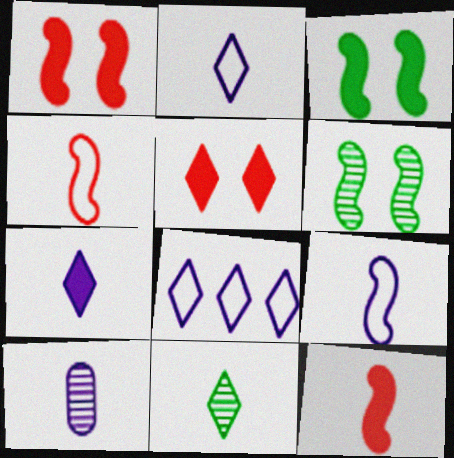[[5, 8, 11], 
[7, 9, 10]]